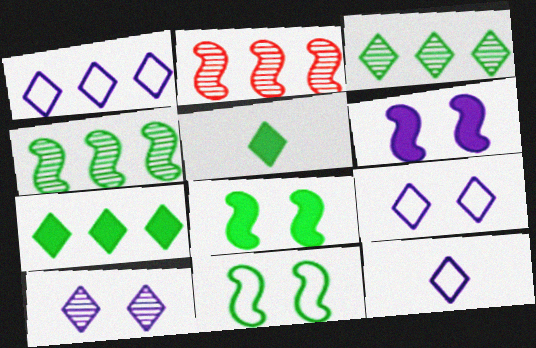[[1, 9, 12]]